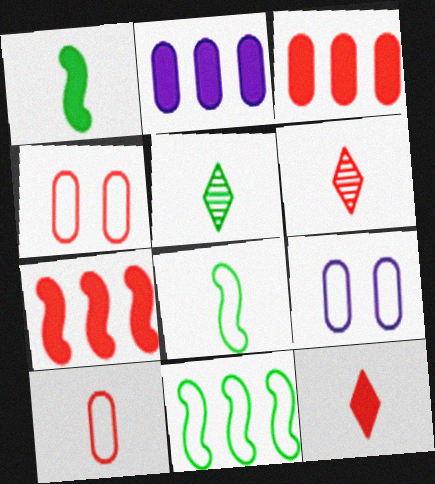[[4, 6, 7], 
[5, 7, 9]]